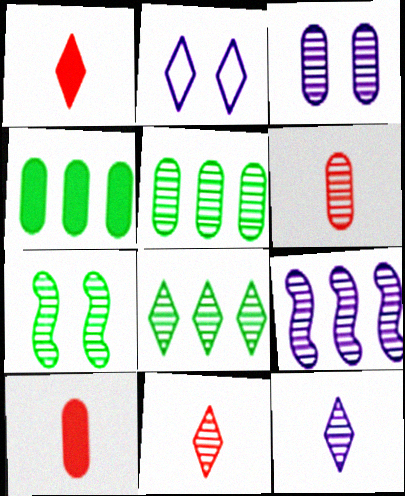[[1, 2, 8], 
[3, 5, 6], 
[3, 9, 12]]